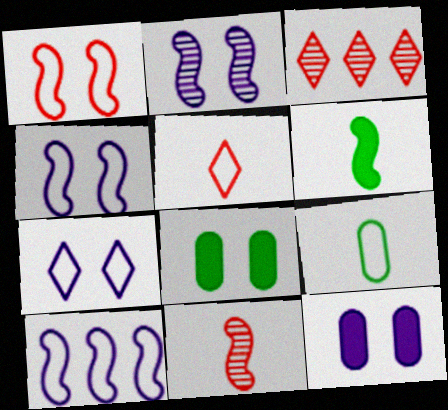[[2, 7, 12]]